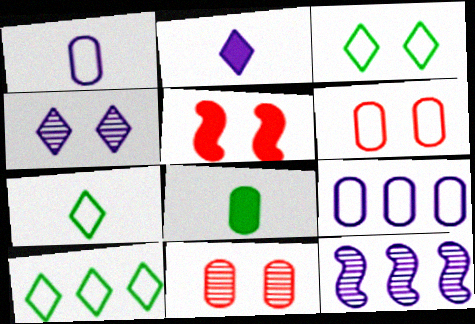[[3, 7, 10], 
[8, 9, 11]]